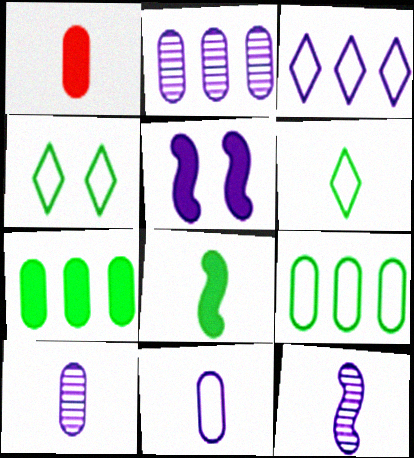[[1, 6, 12], 
[3, 5, 10]]